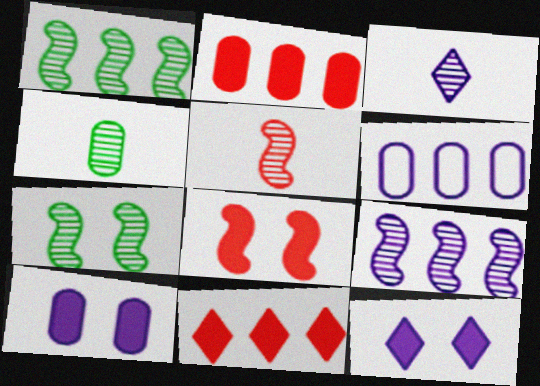[[1, 6, 11], 
[3, 4, 5], 
[5, 7, 9]]